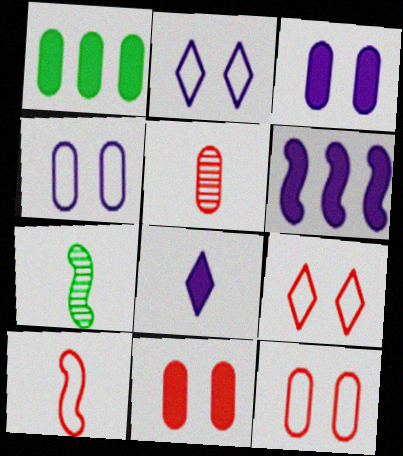[[1, 4, 5], 
[3, 6, 8]]